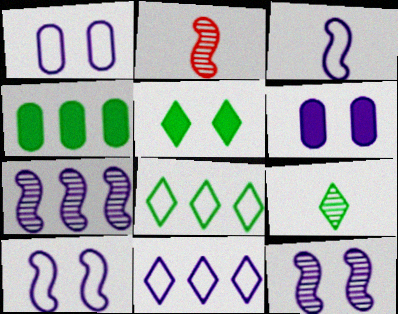[[1, 3, 11], 
[2, 6, 8], 
[5, 8, 9]]